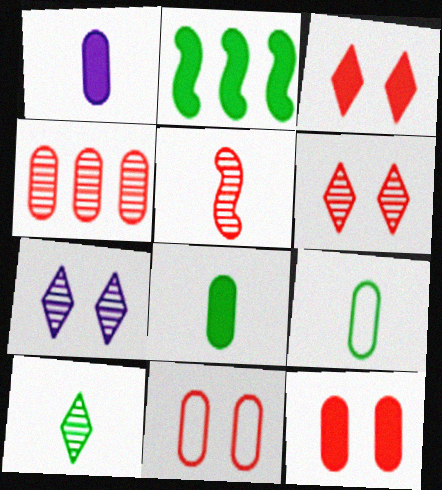[[1, 2, 3], 
[4, 5, 6]]